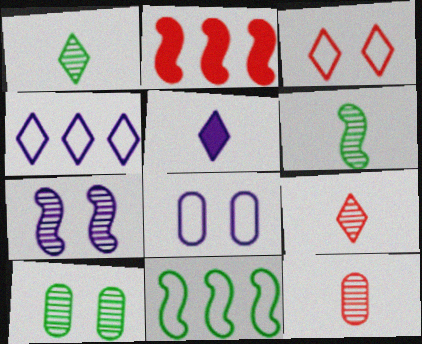[[1, 2, 8], 
[2, 3, 12]]